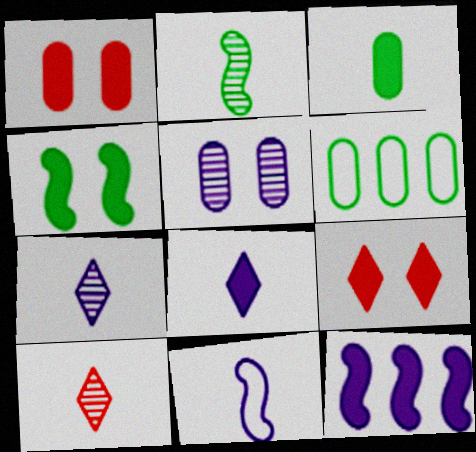[[3, 9, 12], 
[3, 10, 11]]